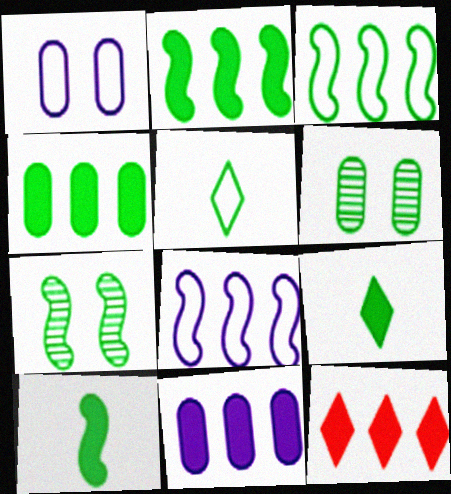[[2, 5, 6], 
[2, 11, 12], 
[3, 6, 9], 
[3, 7, 10], 
[4, 5, 7]]